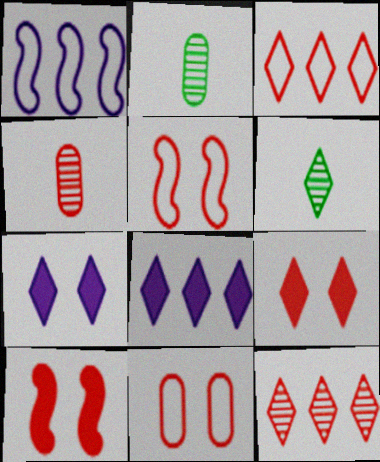[[1, 2, 9], 
[2, 5, 8], 
[3, 4, 10], 
[3, 6, 7]]